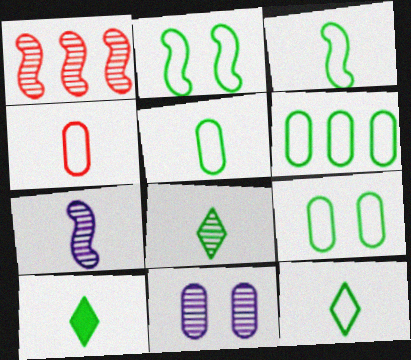[[1, 8, 11], 
[2, 6, 12], 
[3, 5, 12], 
[4, 7, 10], 
[5, 6, 9], 
[8, 10, 12]]